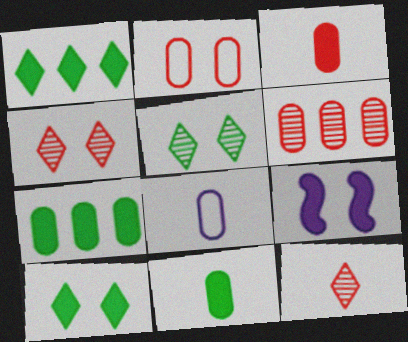[[1, 3, 9], 
[2, 3, 6], 
[2, 5, 9]]